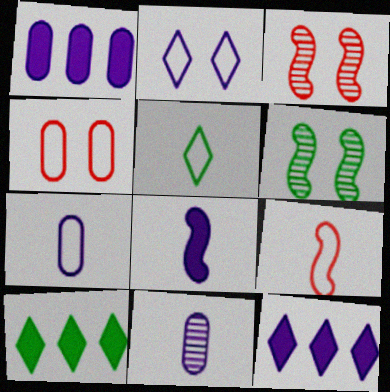[[1, 3, 5], 
[3, 7, 10], 
[5, 7, 9]]